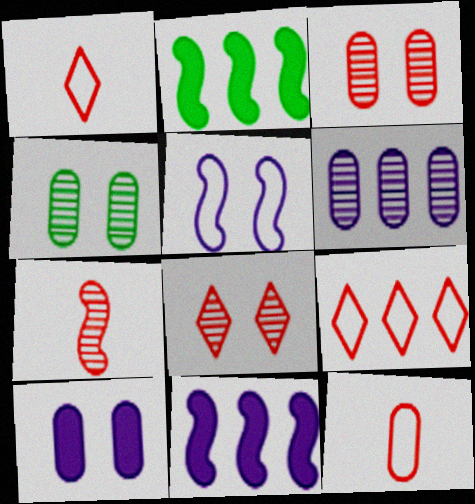[[1, 4, 11], 
[2, 5, 7], 
[2, 6, 9]]